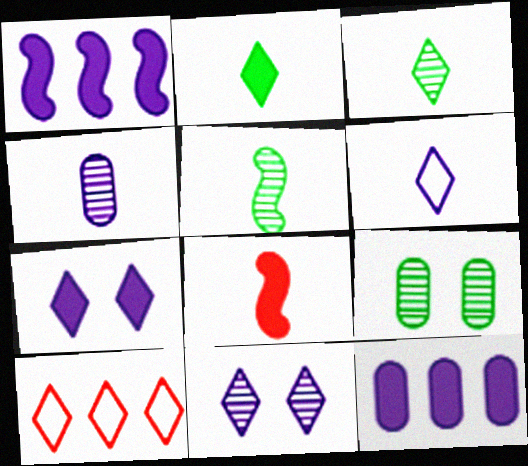[[2, 10, 11], 
[3, 7, 10]]